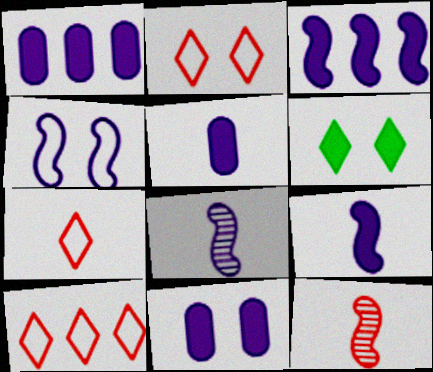[[1, 5, 11], 
[2, 7, 10], 
[3, 4, 8]]